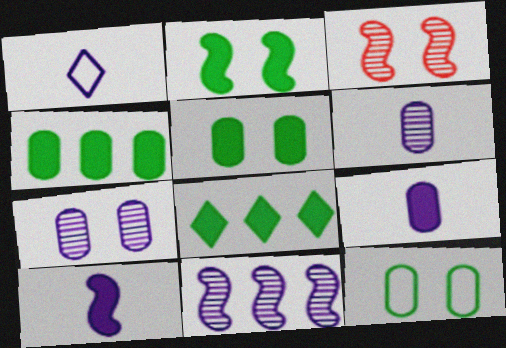[[1, 3, 4], 
[1, 6, 10]]